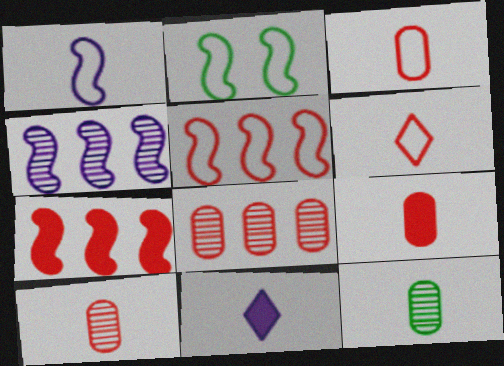[[1, 2, 5], 
[2, 8, 11], 
[3, 9, 10]]